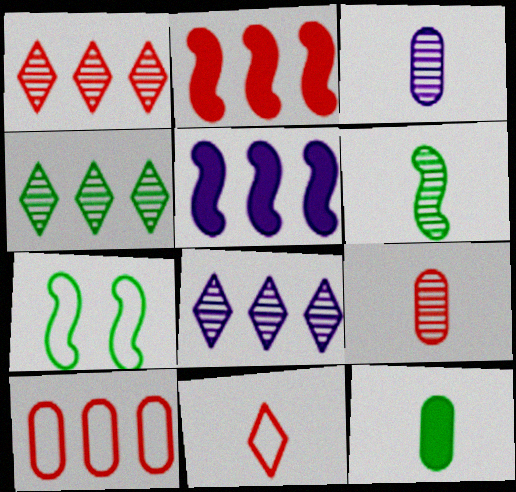[[1, 2, 10], 
[1, 4, 8], 
[4, 5, 10], 
[4, 7, 12]]